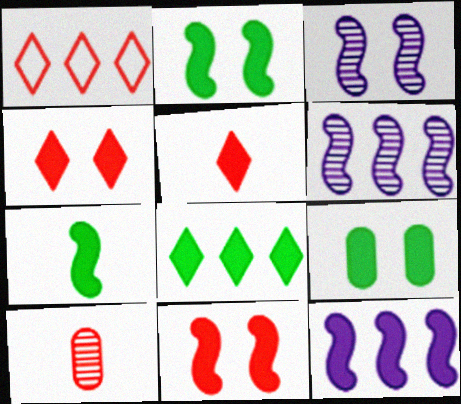[[1, 10, 11], 
[5, 9, 12], 
[7, 8, 9], 
[7, 11, 12]]